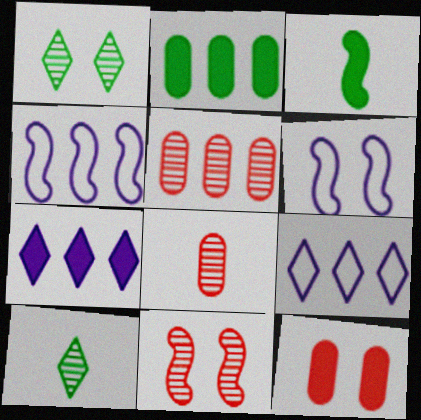[[1, 6, 12], 
[3, 4, 11], 
[3, 7, 12], 
[4, 10, 12]]